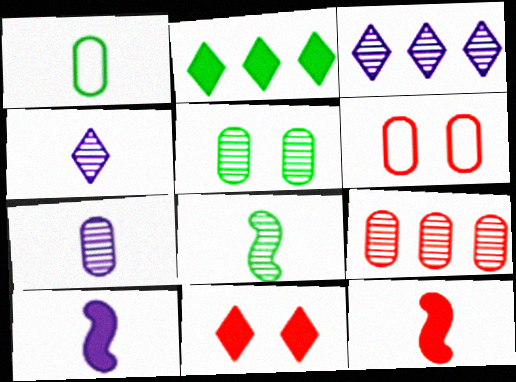[[1, 4, 12], 
[5, 7, 9]]